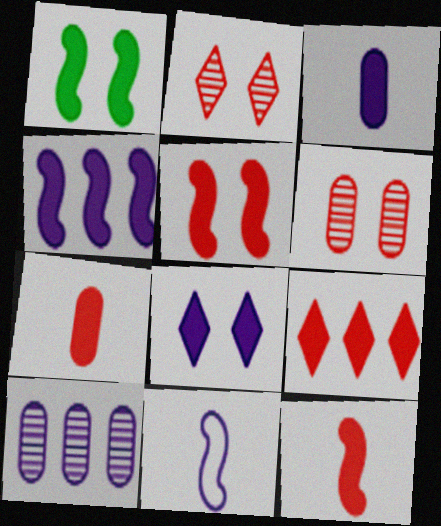[[1, 3, 9], 
[1, 4, 12], 
[3, 4, 8], 
[5, 7, 9], 
[8, 10, 11]]